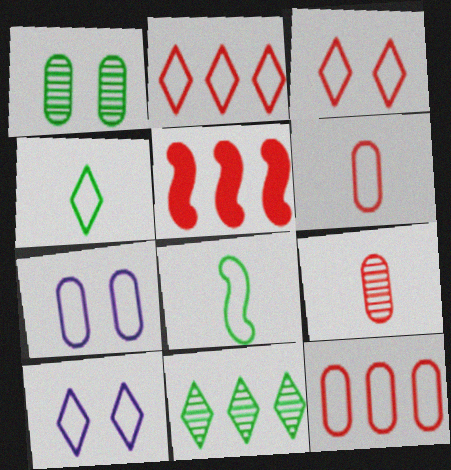[[2, 4, 10], 
[2, 7, 8], 
[3, 5, 9], 
[8, 10, 12]]